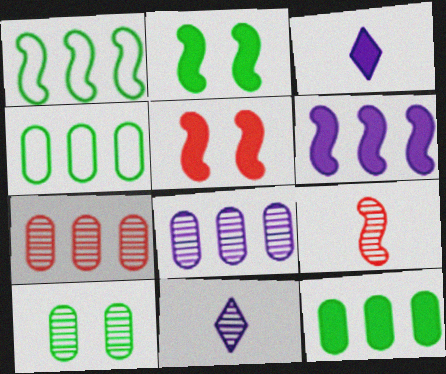[[3, 5, 12], 
[4, 5, 11]]